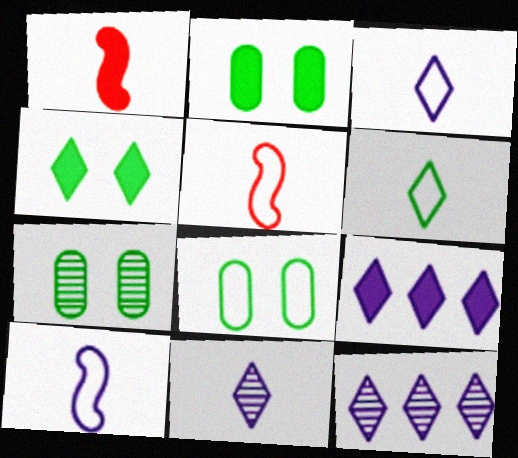[[1, 2, 9], 
[1, 8, 12], 
[2, 5, 12], 
[2, 7, 8], 
[5, 7, 9]]